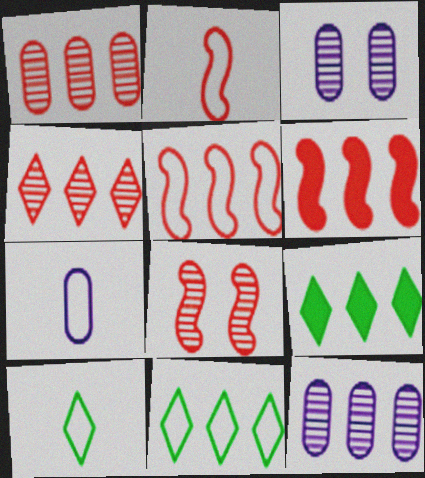[[2, 3, 9], 
[2, 6, 8], 
[2, 7, 10], 
[3, 6, 10], 
[5, 9, 12], 
[6, 11, 12], 
[7, 8, 9]]